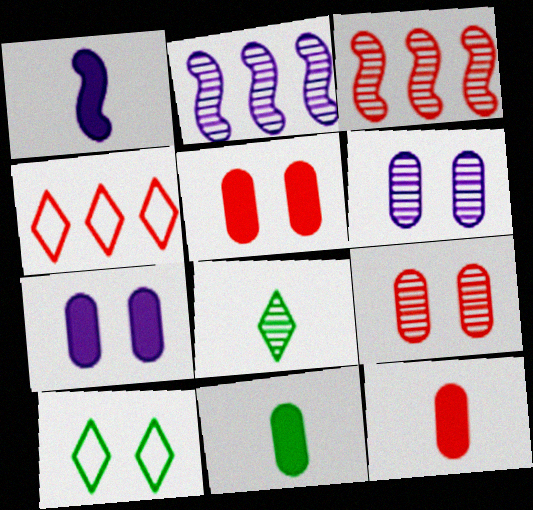[[2, 8, 9], 
[2, 10, 12], 
[3, 6, 8]]